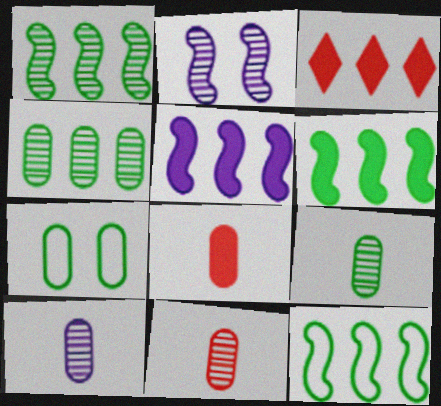[[1, 6, 12], 
[9, 10, 11]]